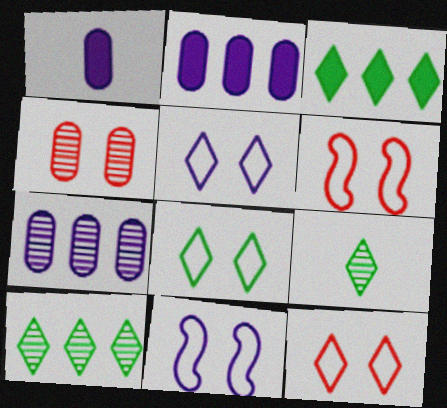[[1, 6, 10], 
[2, 6, 9], 
[3, 8, 9], 
[5, 8, 12]]